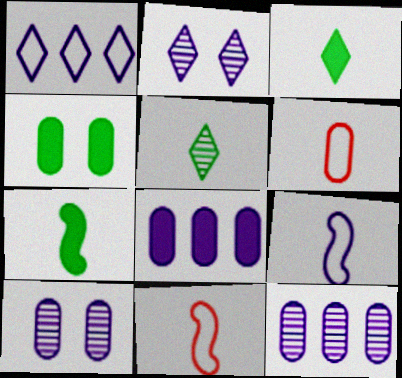[[2, 8, 9], 
[4, 6, 12]]